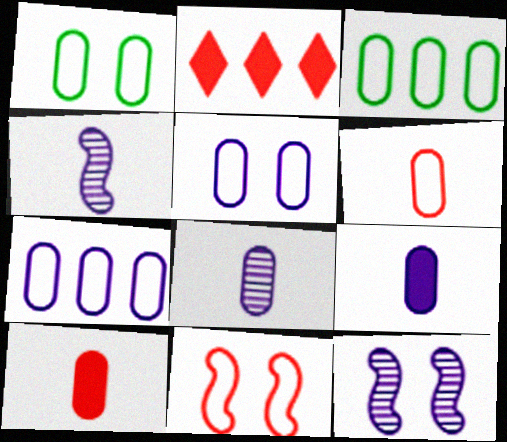[[1, 2, 4], 
[1, 6, 7], 
[3, 5, 6]]